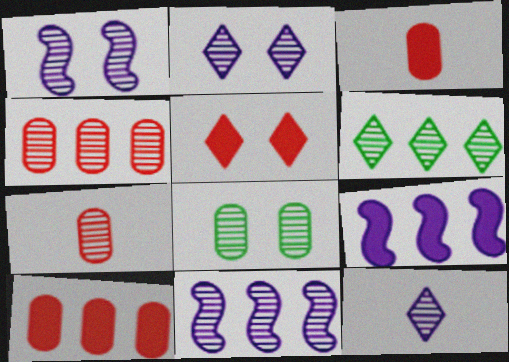[[1, 6, 7], 
[4, 6, 11]]